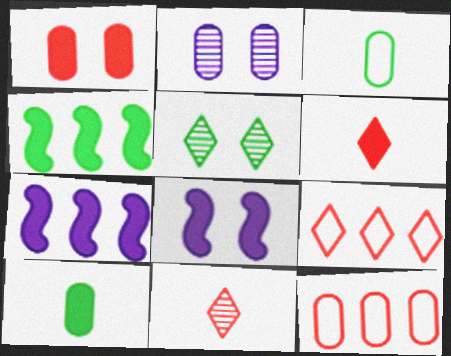[[2, 10, 12], 
[3, 4, 5]]